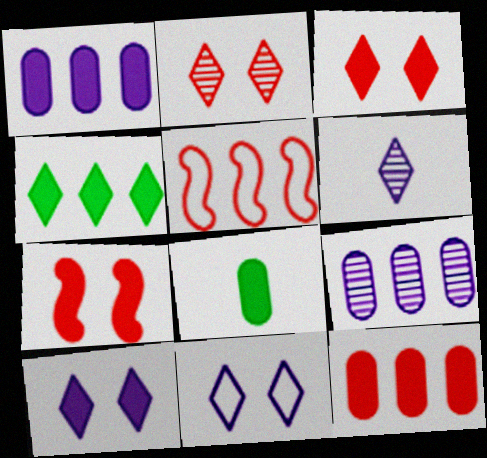[[4, 5, 9]]